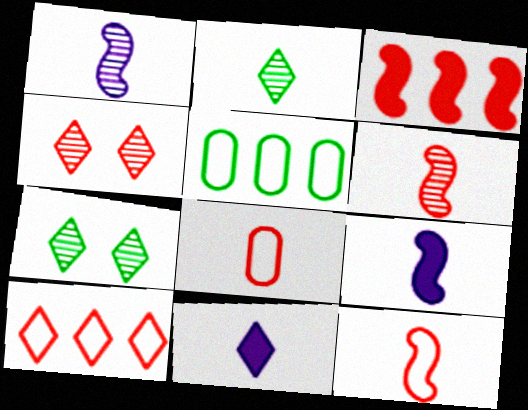[[2, 8, 9], 
[3, 4, 8], 
[4, 5, 9], 
[7, 10, 11]]